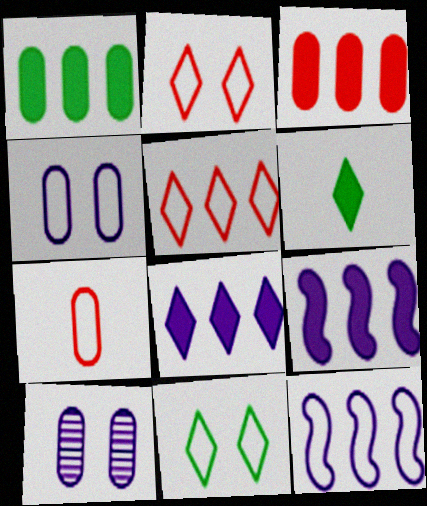[[1, 7, 10], 
[7, 11, 12]]